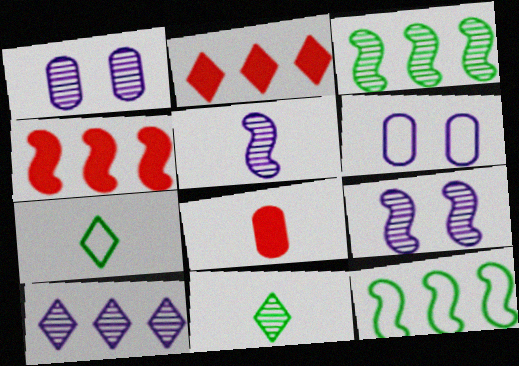[[1, 4, 7], 
[1, 5, 10], 
[4, 6, 11], 
[5, 7, 8]]